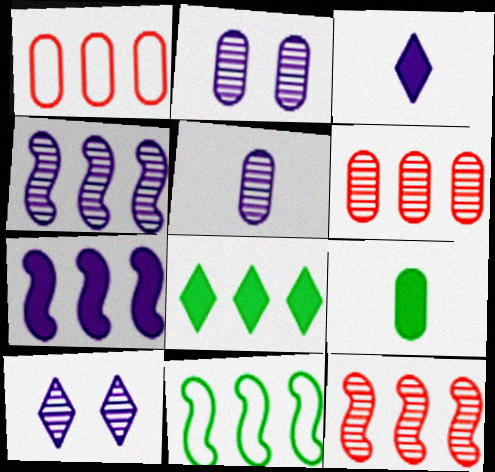[[1, 2, 9], 
[1, 4, 8], 
[4, 5, 10], 
[7, 11, 12]]